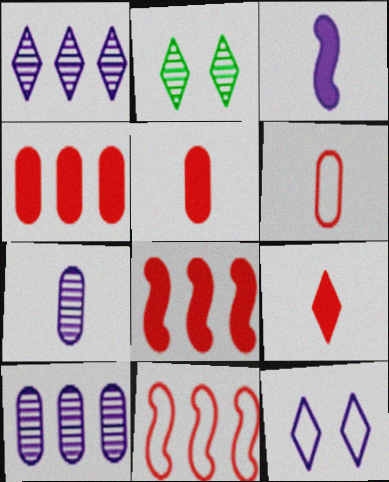[[3, 10, 12]]